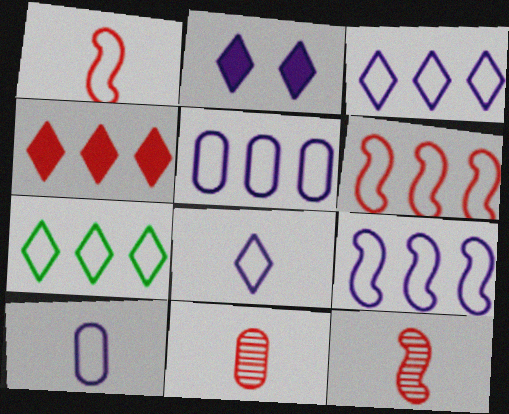[[3, 5, 9], 
[5, 6, 7]]